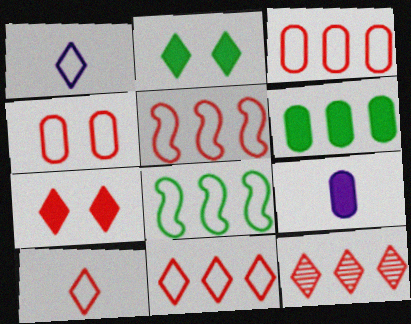[[1, 2, 12], 
[1, 4, 8], 
[3, 5, 11], 
[4, 5, 10], 
[7, 10, 12]]